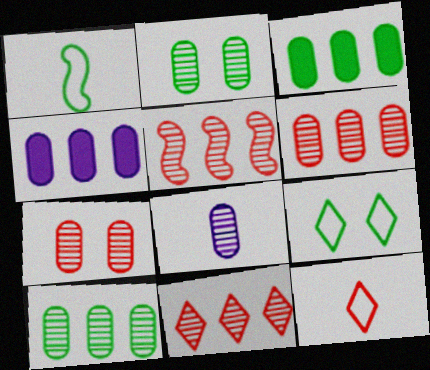[[2, 6, 8], 
[5, 6, 11], 
[7, 8, 10]]